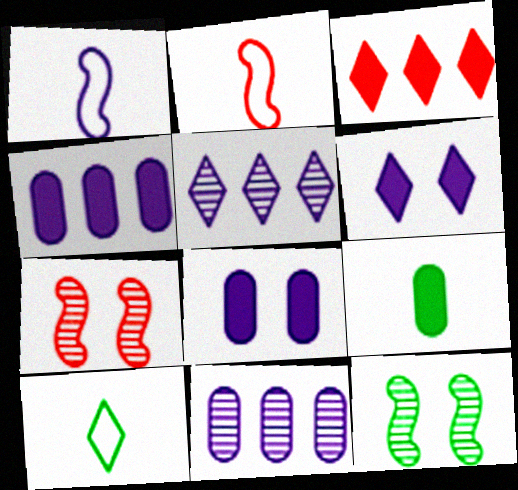[[1, 5, 8], 
[1, 6, 11], 
[4, 7, 10]]